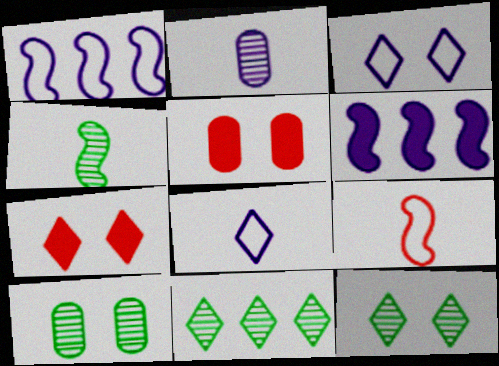[[2, 3, 6], 
[3, 7, 12], 
[4, 10, 11], 
[7, 8, 11]]